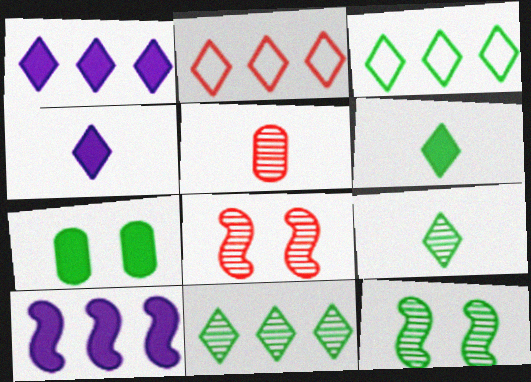[[1, 2, 11]]